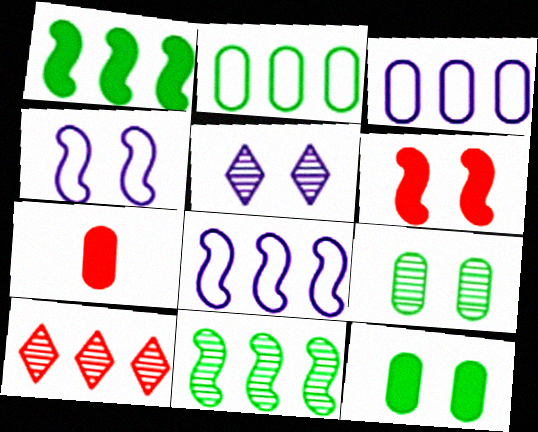[[1, 3, 10], 
[3, 7, 9]]